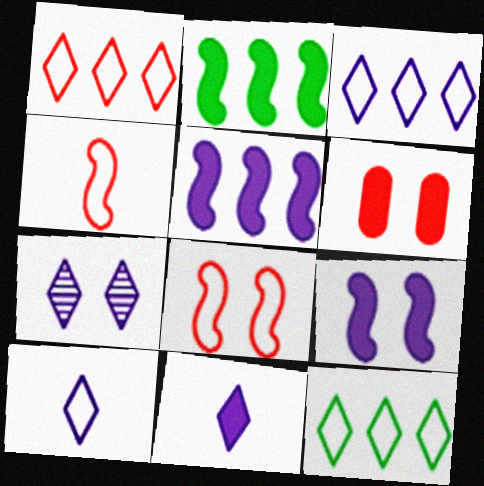[[1, 3, 12], 
[2, 6, 11], 
[3, 7, 11]]